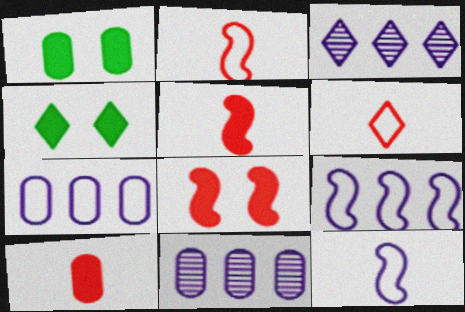[[1, 2, 3], 
[2, 4, 11], 
[3, 4, 6]]